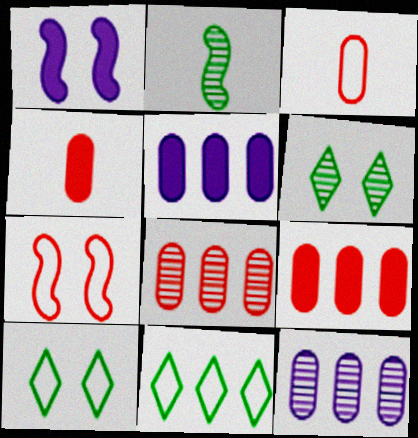[]